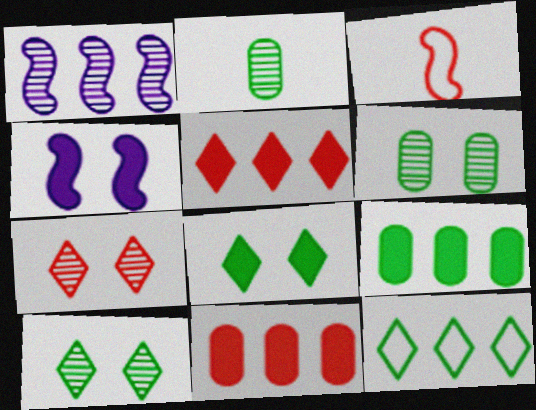[[1, 2, 7], 
[1, 11, 12], 
[3, 7, 11]]